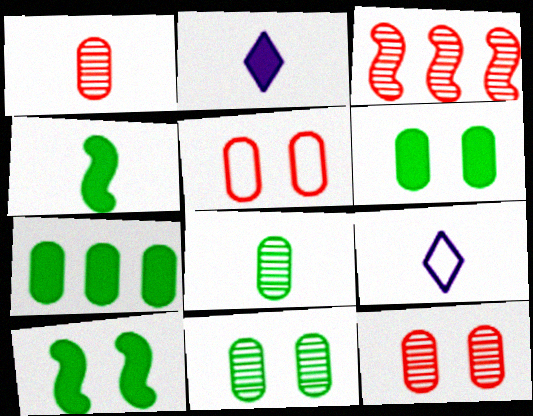[[1, 4, 9], 
[3, 6, 9]]